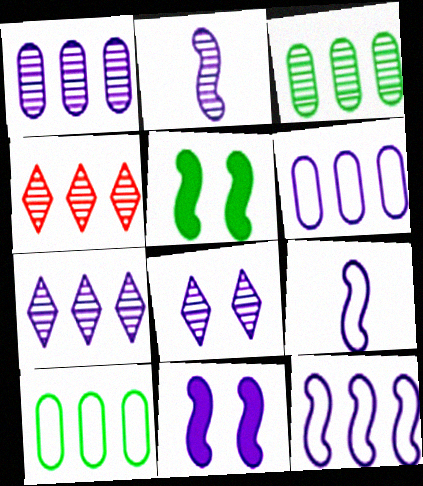[[1, 2, 8], 
[2, 11, 12]]